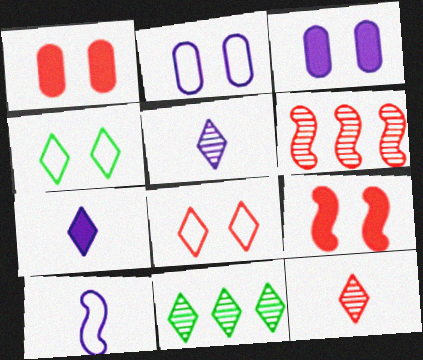[[1, 10, 11], 
[7, 8, 11]]